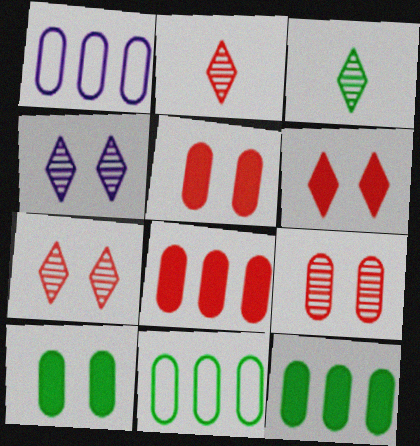[]